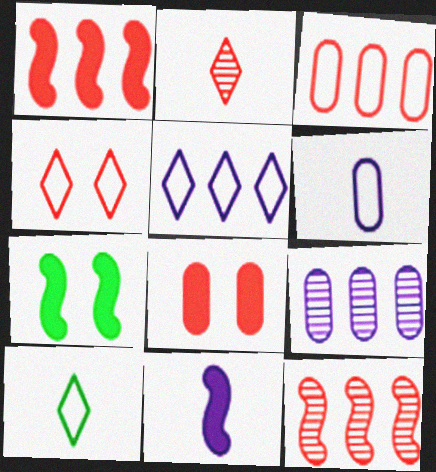[[1, 7, 11], 
[4, 5, 10]]